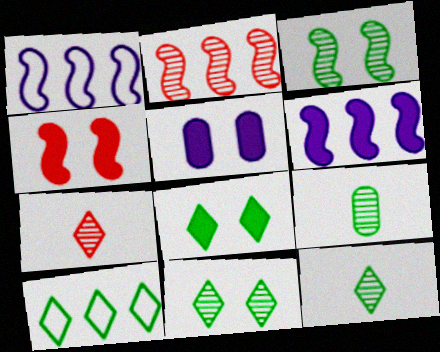[[4, 5, 8], 
[8, 10, 12]]